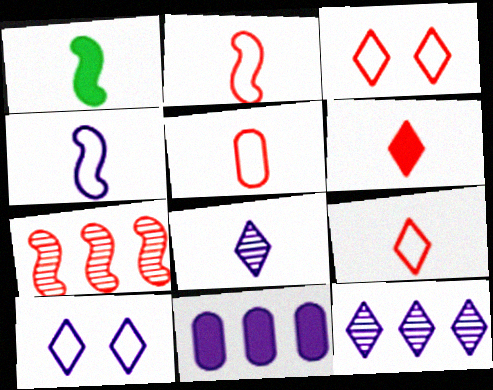[[1, 5, 8], 
[2, 5, 9]]